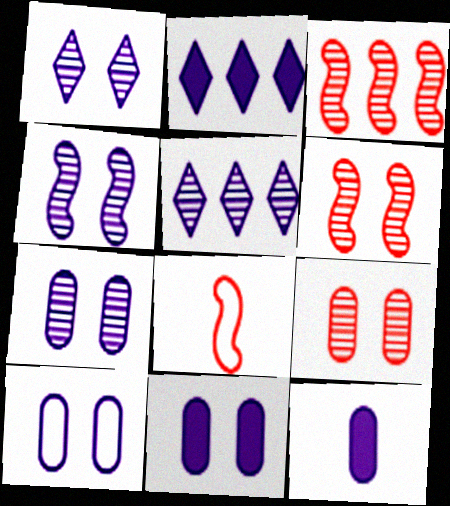[[1, 4, 7], 
[7, 10, 11]]